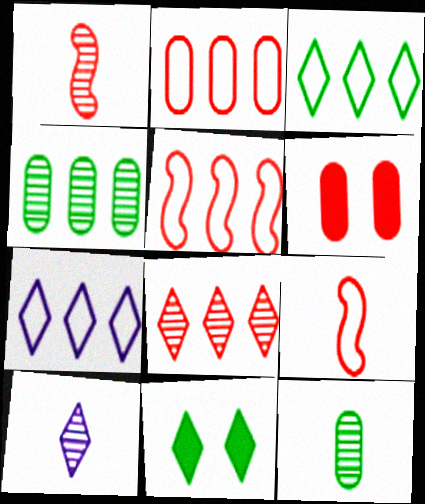[[1, 10, 12], 
[6, 8, 9]]